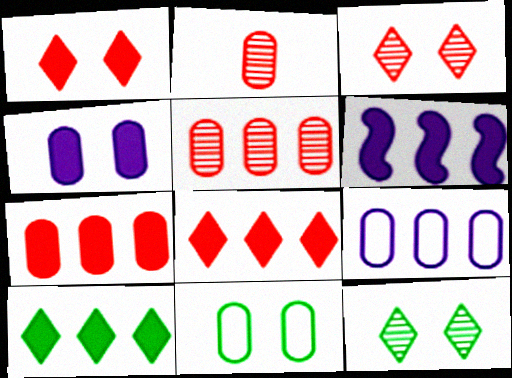[[6, 7, 10]]